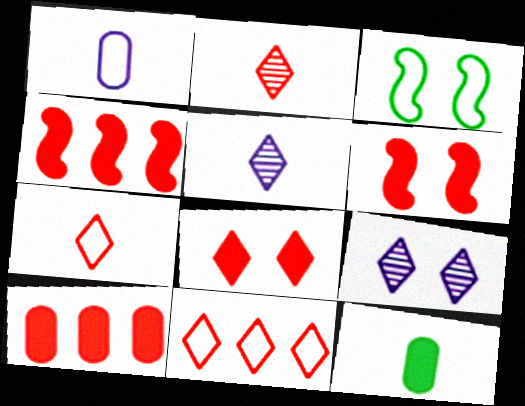[[1, 3, 11], 
[2, 8, 11], 
[3, 5, 10]]